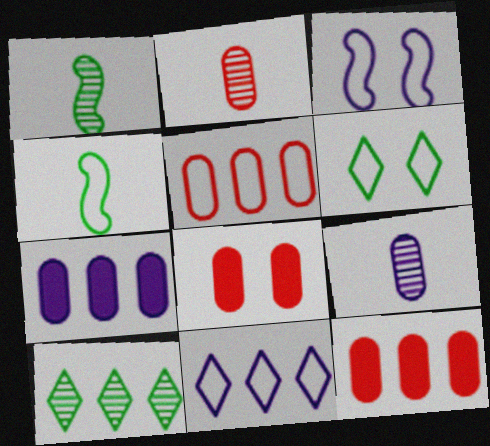[[1, 8, 11], 
[2, 5, 8]]